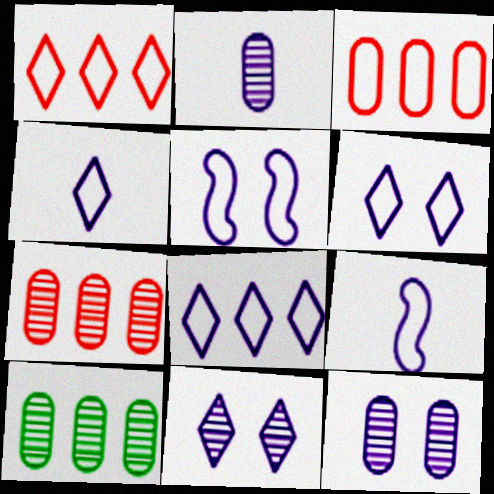[[4, 6, 8]]